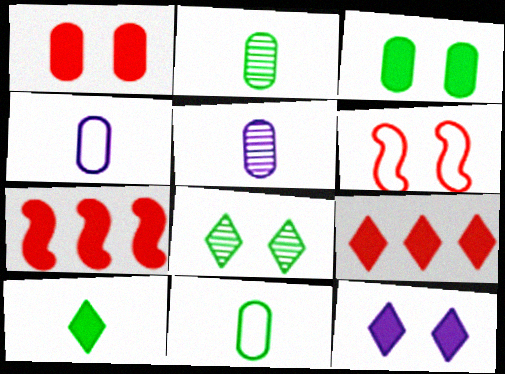[[4, 7, 8], 
[9, 10, 12]]